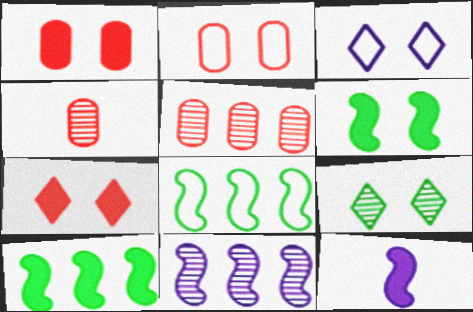[[3, 4, 10], 
[3, 7, 9], 
[4, 9, 11]]